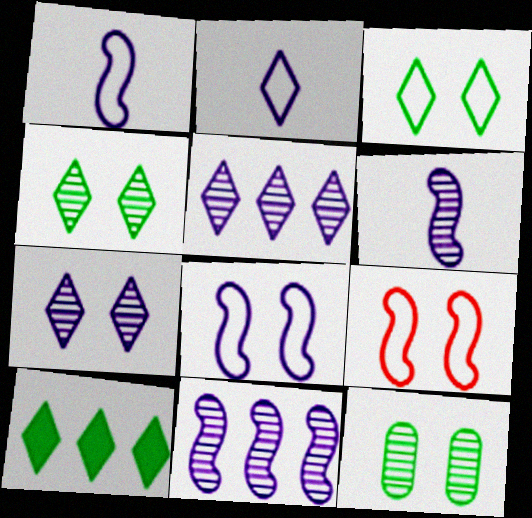[]